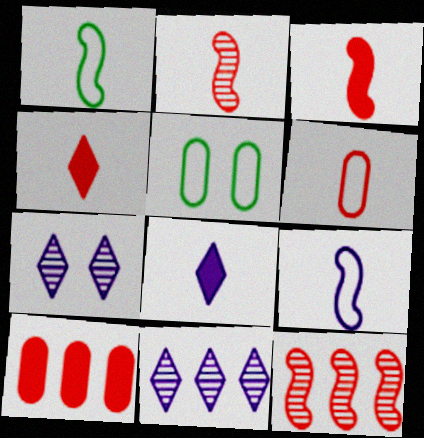[[1, 7, 10], 
[2, 4, 6], 
[3, 5, 11], 
[5, 8, 12]]